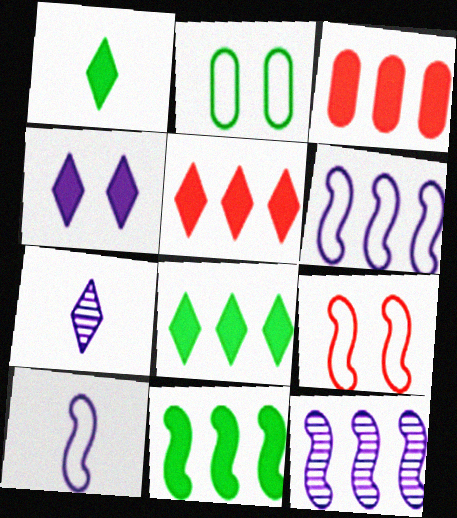[[1, 4, 5]]